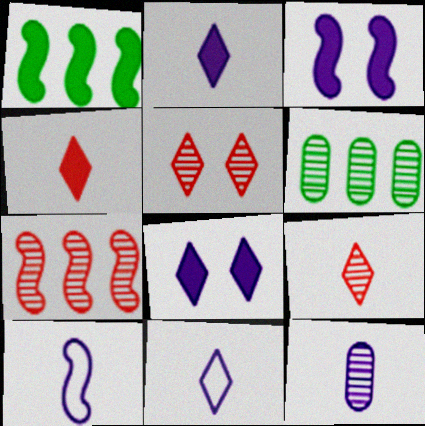[[2, 10, 12]]